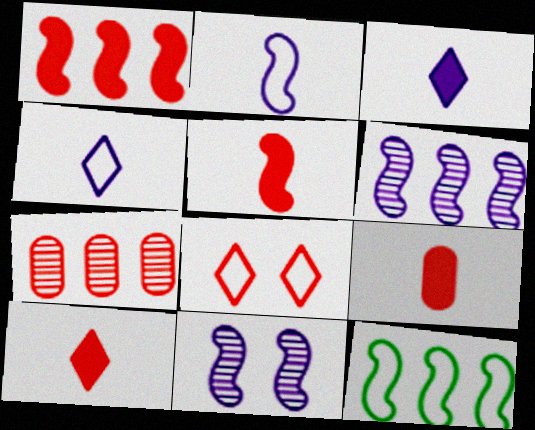[[1, 6, 12], 
[5, 7, 8], 
[5, 9, 10], 
[5, 11, 12]]